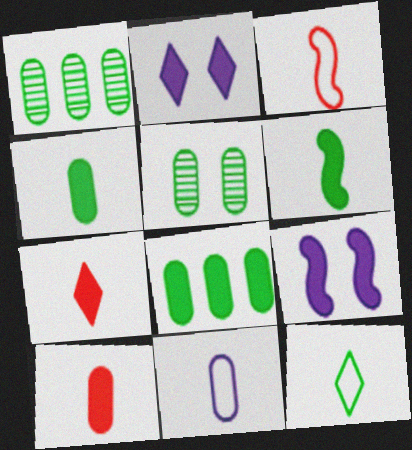[[1, 2, 3], 
[3, 11, 12], 
[7, 8, 9]]